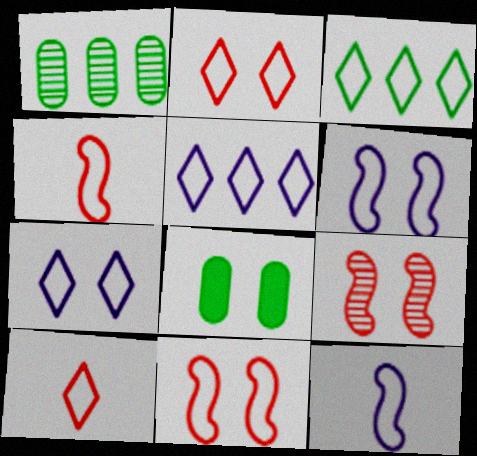[[3, 7, 10], 
[7, 8, 9]]